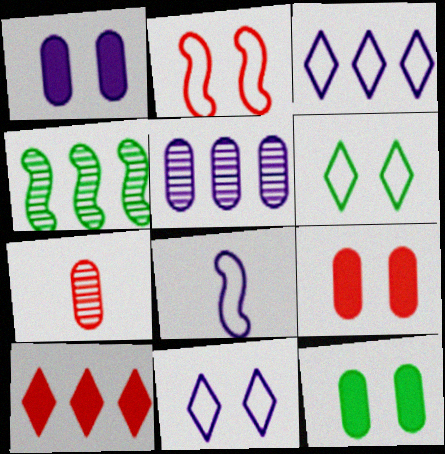[[1, 9, 12], 
[2, 7, 10]]